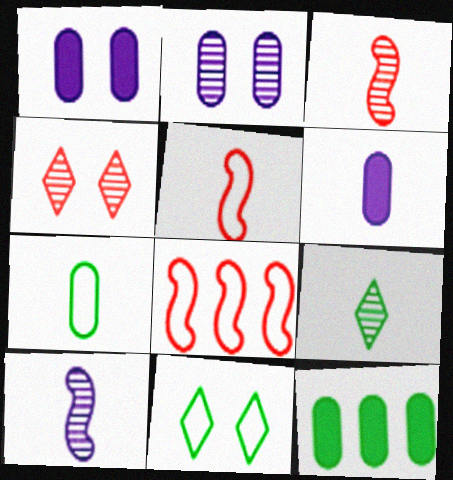[[1, 8, 9], 
[5, 6, 9]]